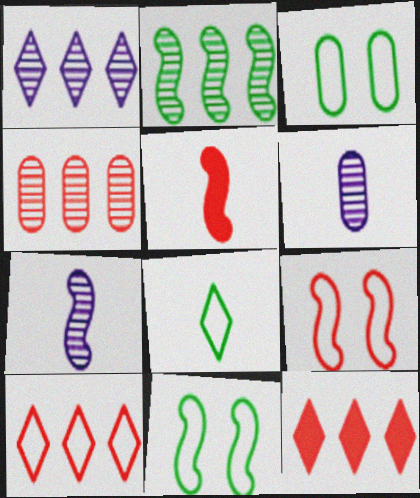[[1, 2, 4], 
[1, 3, 5], 
[3, 7, 12], 
[5, 6, 8], 
[6, 11, 12]]